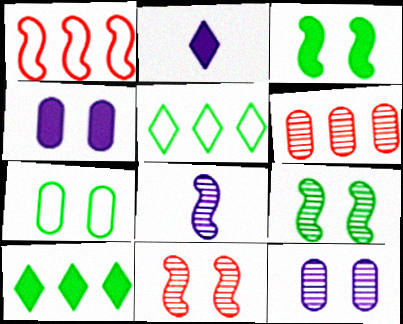[[1, 3, 8]]